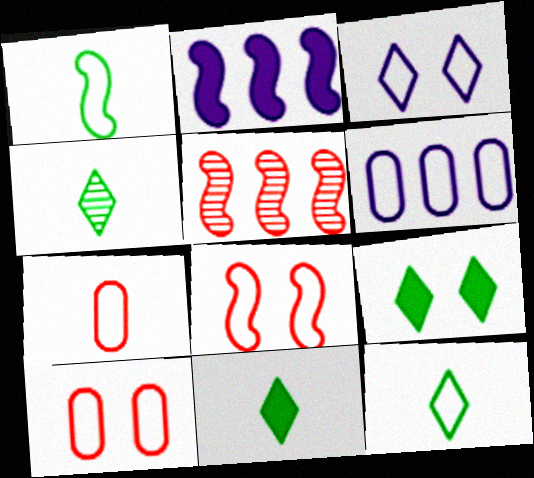[[2, 4, 10], 
[4, 11, 12], 
[6, 8, 12]]